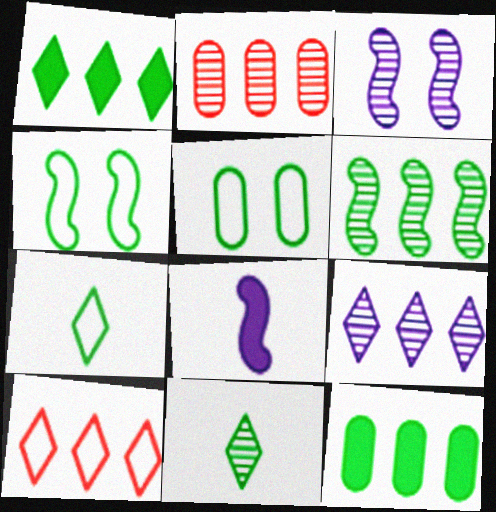[[1, 9, 10], 
[2, 3, 11], 
[2, 6, 9], 
[4, 11, 12]]